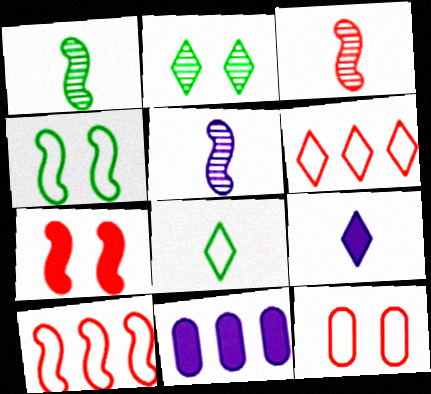[[1, 3, 5], 
[2, 6, 9], 
[3, 7, 10]]